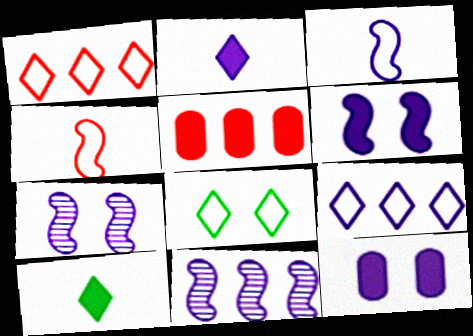[[3, 6, 11], 
[5, 6, 10]]